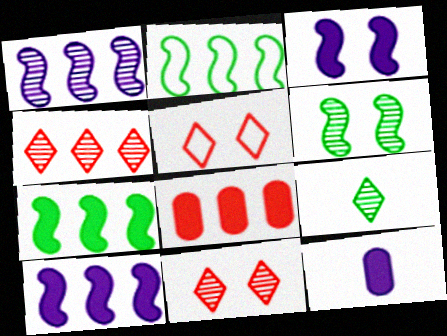[[2, 11, 12]]